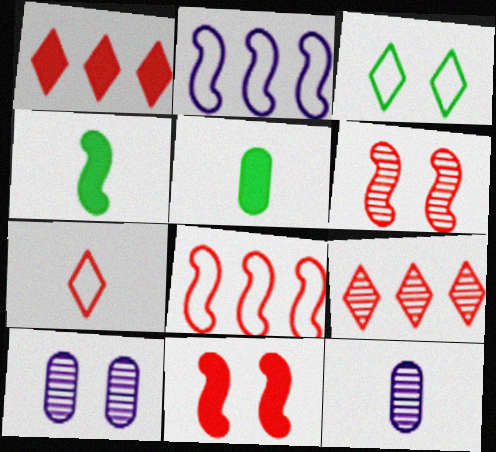[[2, 4, 6], 
[3, 10, 11], 
[4, 7, 12]]